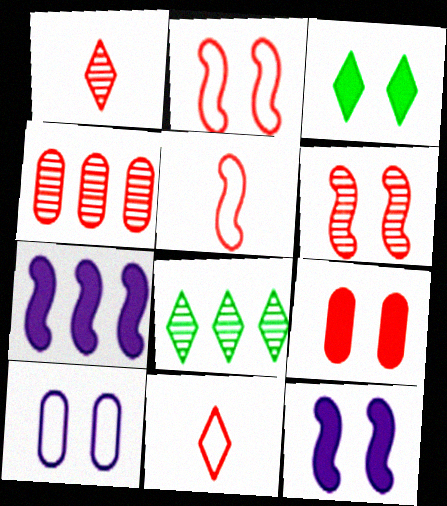[[1, 4, 6], 
[3, 6, 10], 
[3, 9, 12]]